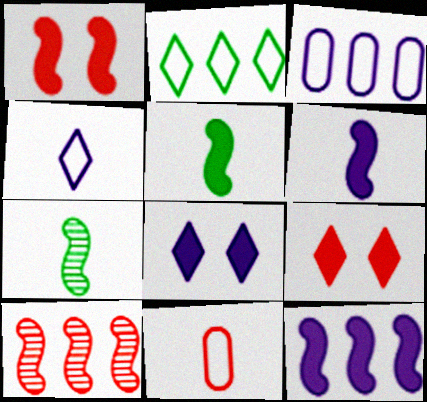[[1, 5, 12], 
[3, 7, 9], 
[9, 10, 11]]